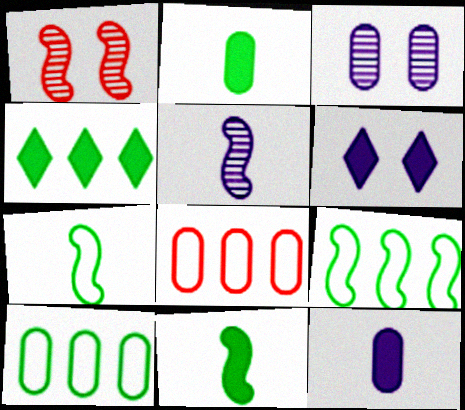[[2, 3, 8]]